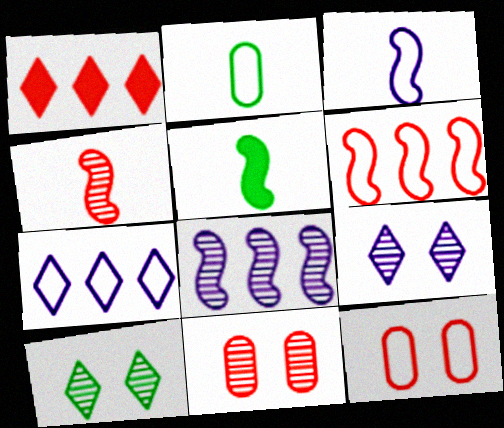[[1, 4, 12], 
[3, 4, 5], 
[5, 7, 11]]